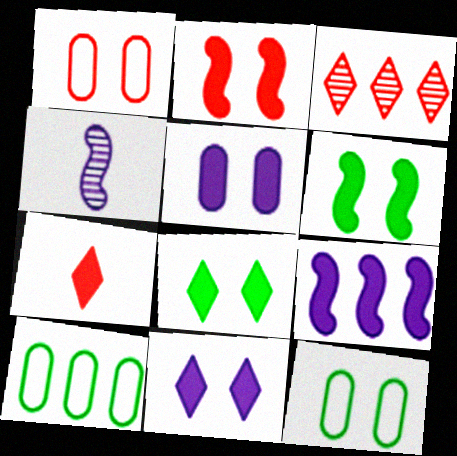[[2, 5, 8], 
[3, 9, 10]]